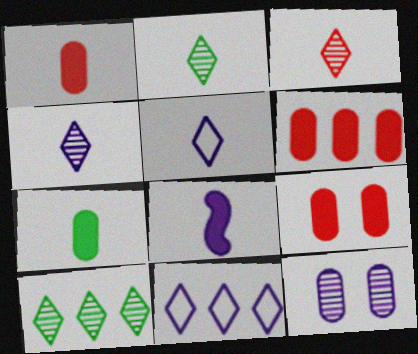[[1, 6, 9], 
[2, 3, 4], 
[8, 11, 12]]